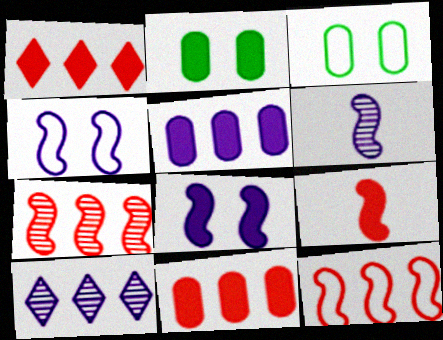[[1, 3, 6], 
[3, 9, 10]]